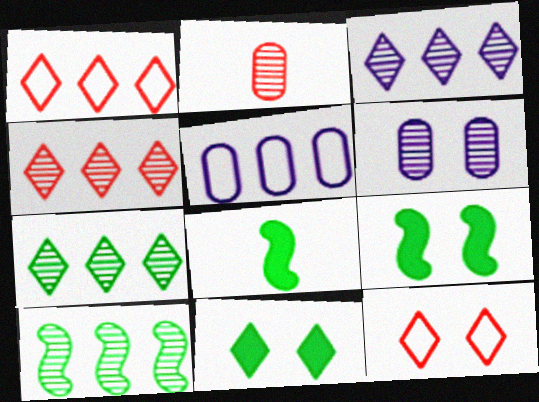[[1, 6, 8], 
[3, 4, 7], 
[6, 9, 12]]